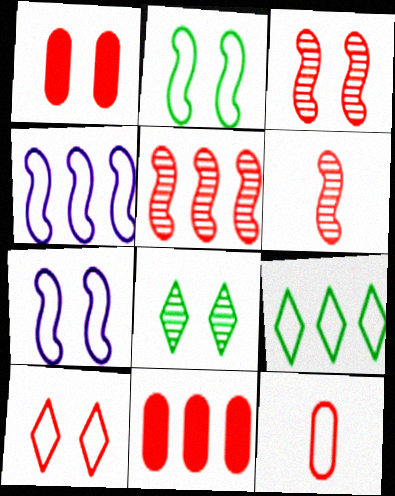[[1, 3, 10], 
[1, 7, 8], 
[3, 5, 6], 
[6, 10, 11], 
[7, 9, 12]]